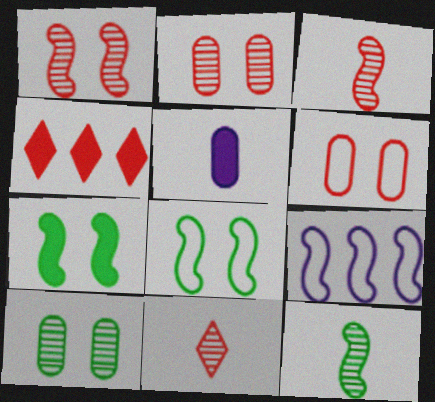[[3, 4, 6], 
[3, 7, 9], 
[4, 5, 7]]